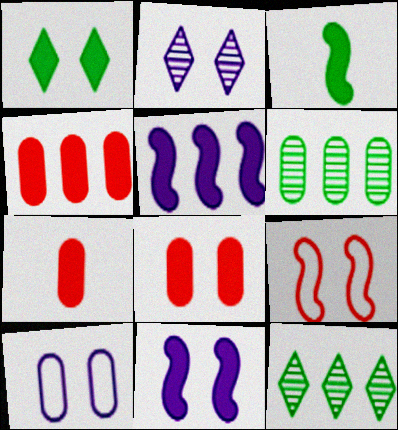[[1, 5, 7], 
[1, 8, 11], 
[2, 10, 11], 
[4, 7, 8], 
[6, 7, 10]]